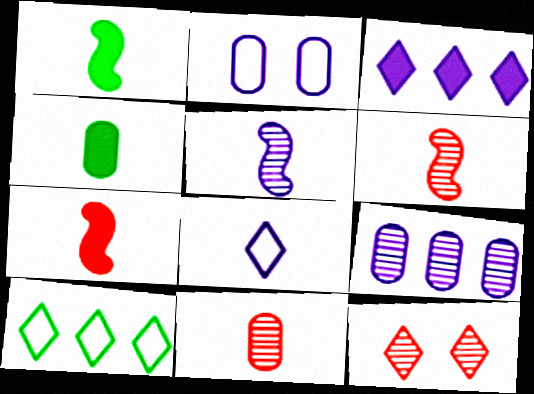[[1, 8, 11], 
[2, 3, 5], 
[4, 6, 8]]